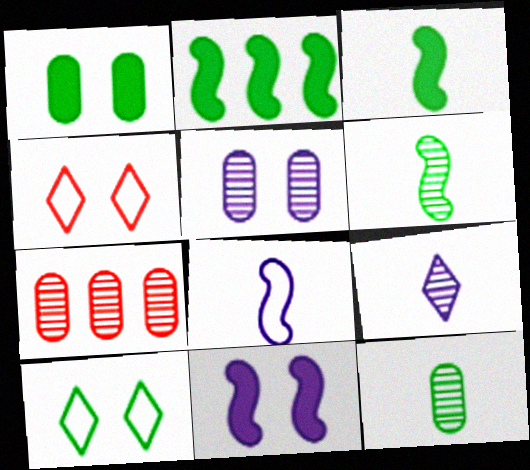[[2, 10, 12], 
[5, 7, 12]]